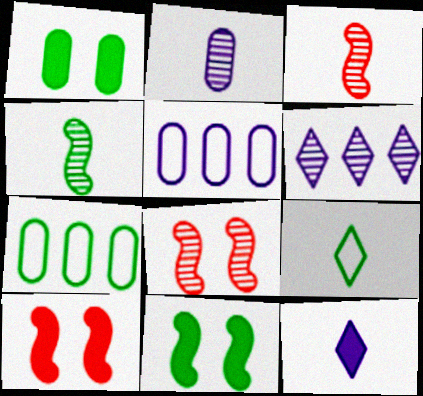[[7, 8, 12]]